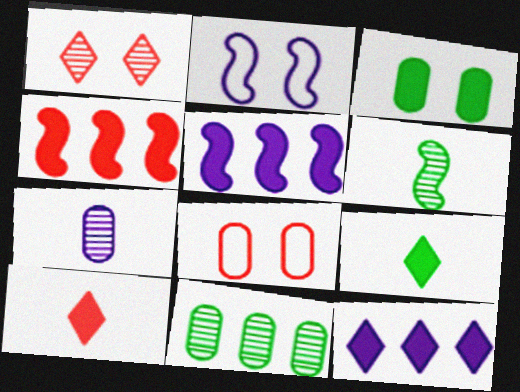[[1, 2, 3], 
[2, 4, 6], 
[2, 7, 12], 
[2, 10, 11], 
[3, 5, 10], 
[6, 8, 12]]